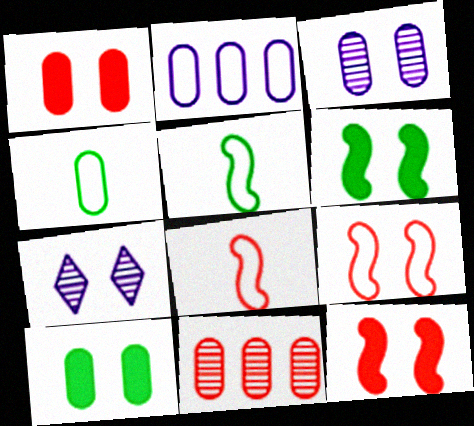[[7, 9, 10]]